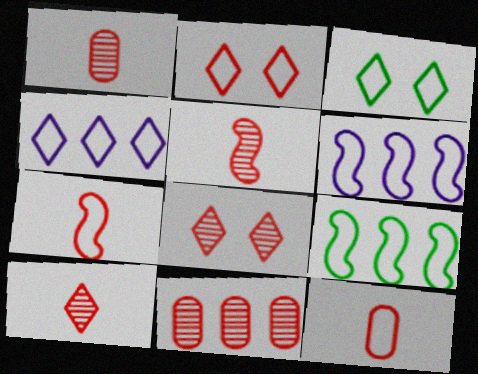[[1, 5, 10], 
[3, 6, 12], 
[5, 8, 11]]